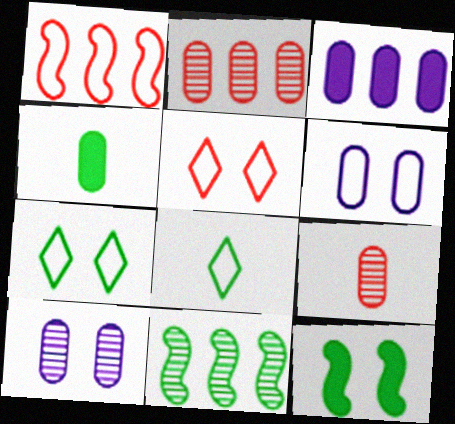[[1, 6, 8], 
[2, 4, 6], 
[4, 7, 11], 
[5, 10, 12]]